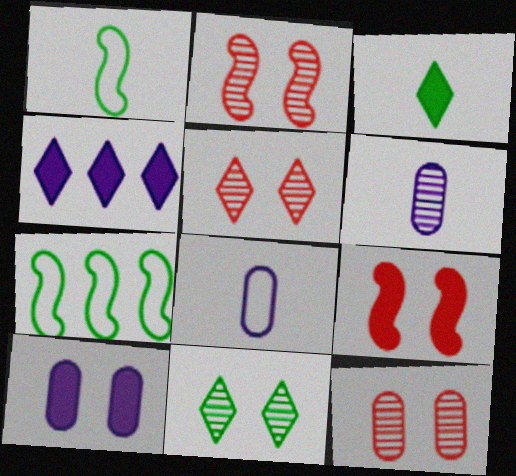[[1, 4, 12], 
[2, 5, 12]]